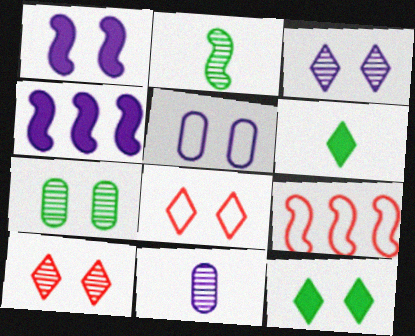[[1, 2, 9], 
[1, 3, 5], 
[1, 7, 8], 
[3, 8, 12], 
[9, 11, 12]]